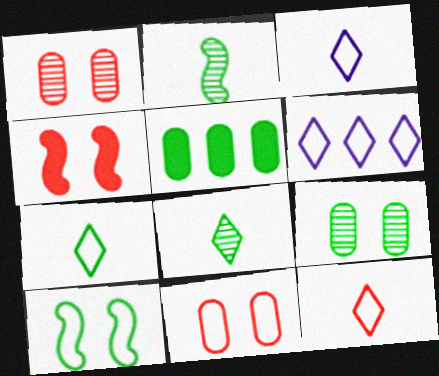[[3, 7, 12], 
[5, 8, 10]]